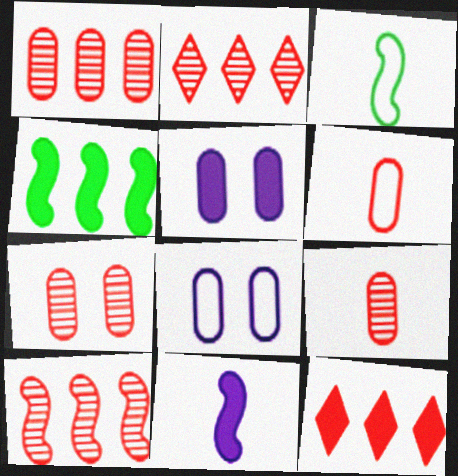[[1, 2, 10], 
[1, 7, 9], 
[2, 3, 5]]